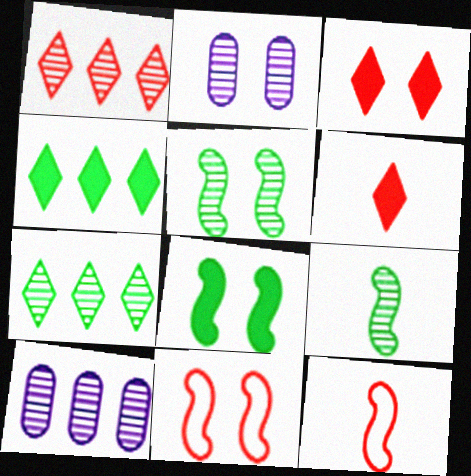[[1, 2, 9], 
[2, 4, 12]]